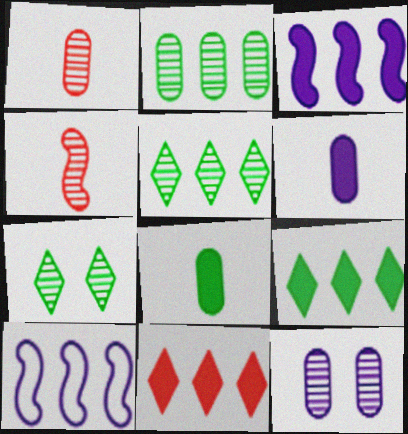[[1, 2, 12], 
[2, 10, 11], 
[4, 5, 12]]